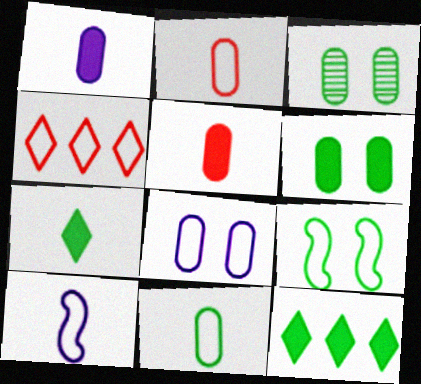[]